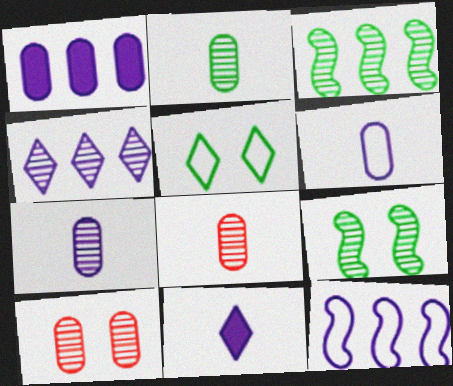[[1, 4, 12], 
[2, 7, 8], 
[4, 8, 9]]